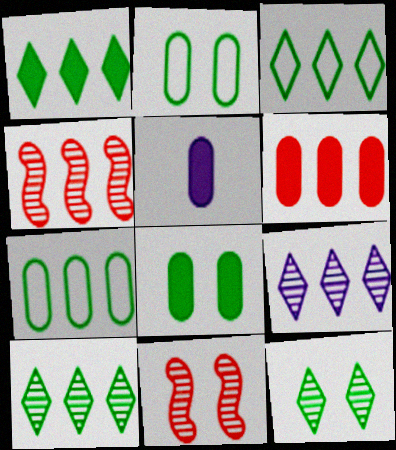[[1, 3, 10], 
[3, 5, 11], 
[5, 6, 8]]